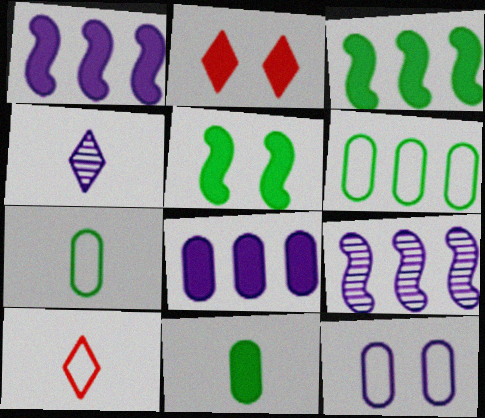[[1, 2, 11], 
[1, 4, 12], 
[2, 7, 9]]